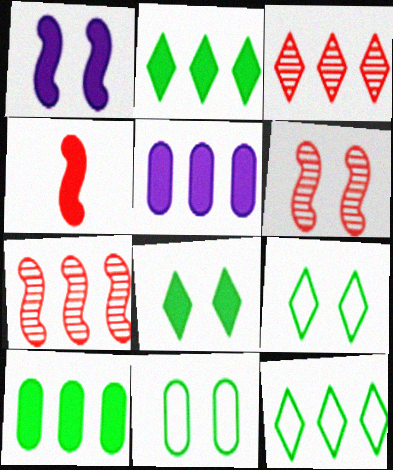[[4, 5, 8], 
[5, 7, 12]]